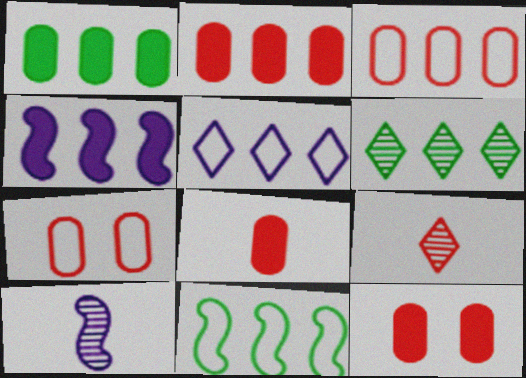[[1, 6, 11], 
[2, 8, 12], 
[3, 4, 6], 
[3, 5, 11]]